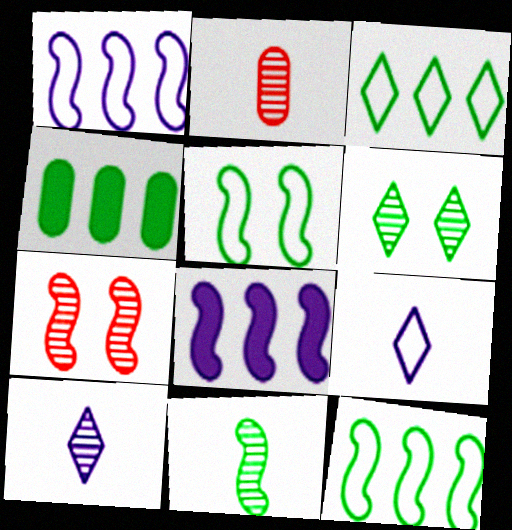[[2, 10, 11], 
[4, 7, 9]]